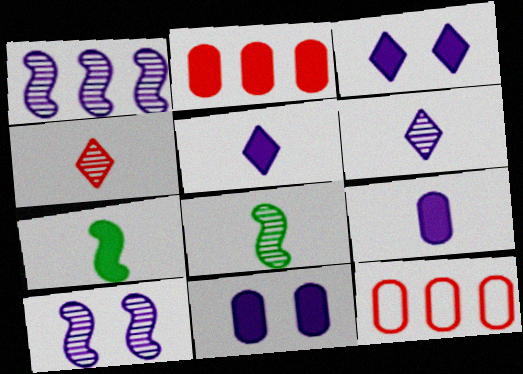[[2, 3, 7], 
[3, 8, 12]]